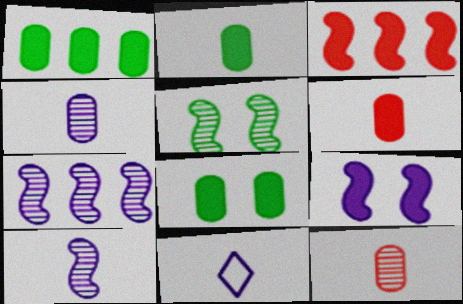[[1, 2, 8]]